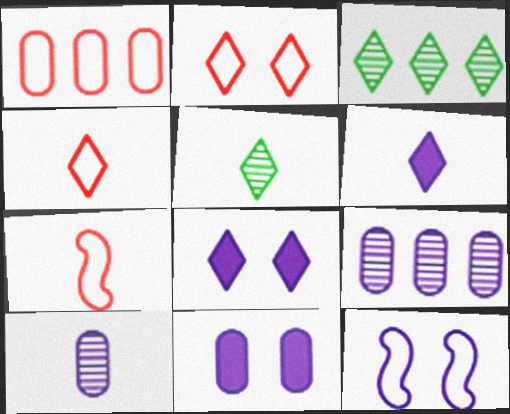[[1, 2, 7], 
[2, 3, 6], 
[3, 4, 8], 
[3, 7, 11], 
[4, 5, 6], 
[6, 9, 12]]